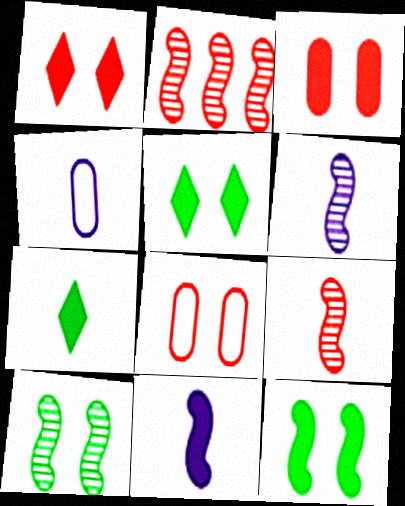[[2, 4, 5], 
[2, 6, 10], 
[4, 7, 9]]